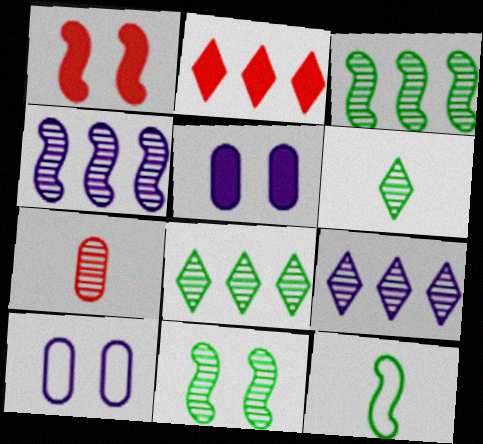[[1, 4, 12], 
[7, 9, 11]]